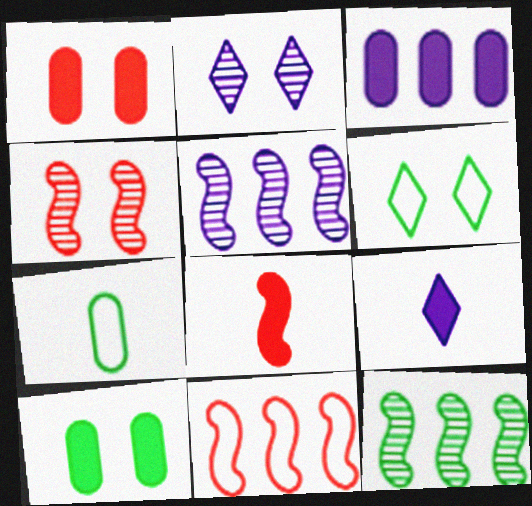[[4, 8, 11]]